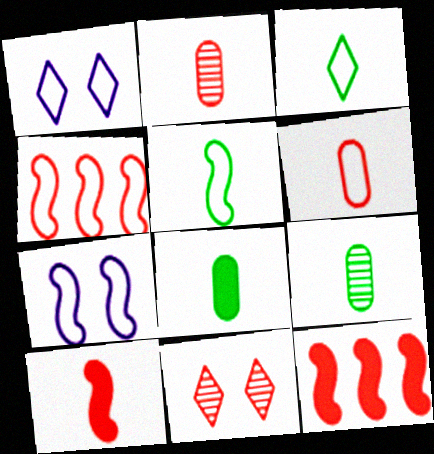[[1, 9, 12], 
[4, 5, 7], 
[6, 11, 12]]